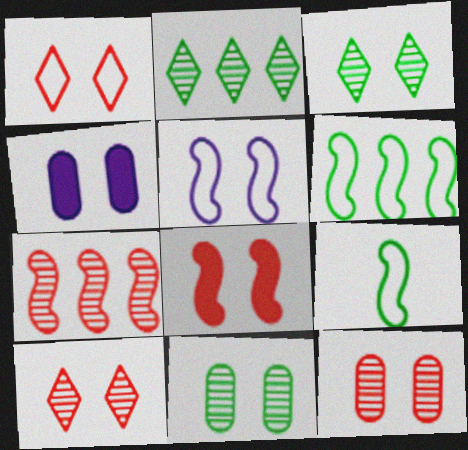[[1, 8, 12]]